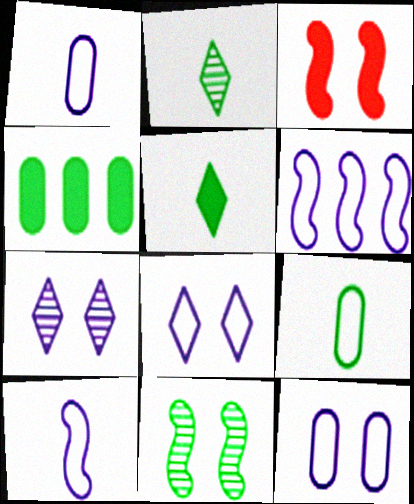[[1, 6, 8]]